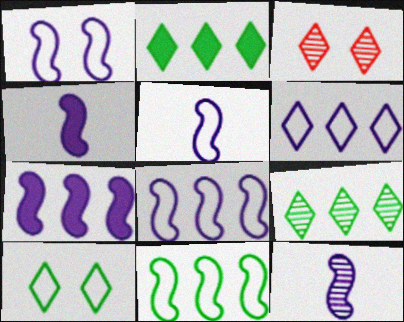[[1, 5, 8], 
[1, 7, 12], 
[4, 5, 12]]